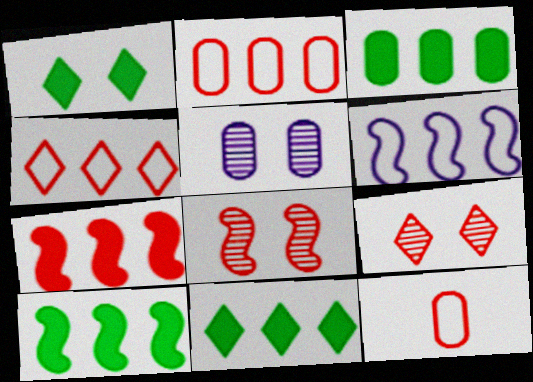[[3, 5, 12], 
[3, 10, 11], 
[7, 9, 12]]